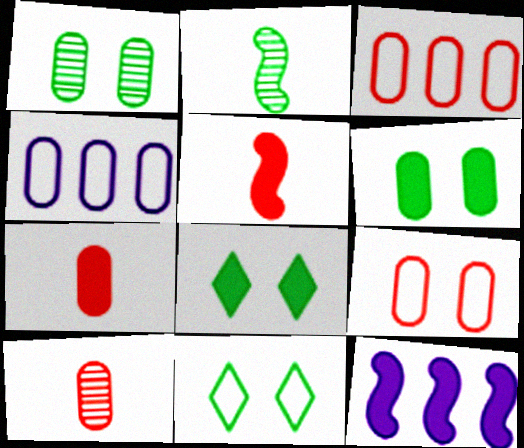[[1, 4, 7], 
[4, 6, 10], 
[7, 8, 12], 
[10, 11, 12]]